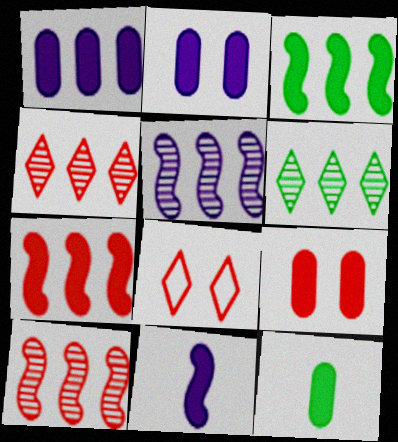[[1, 9, 12], 
[5, 8, 12]]